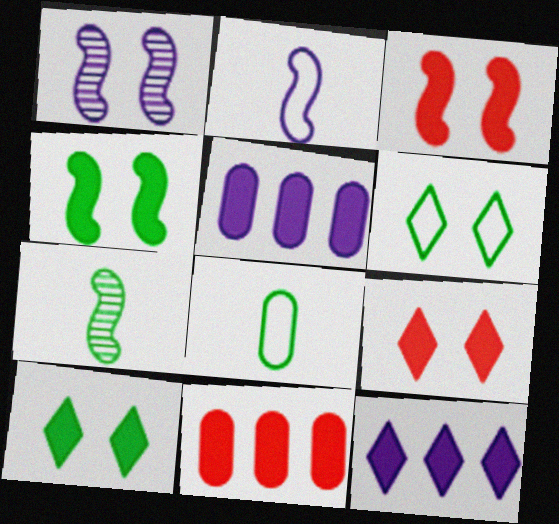[]